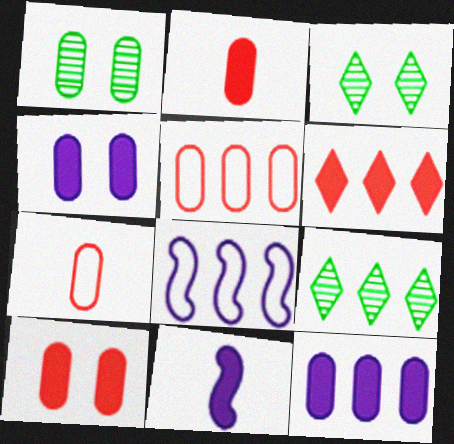[[1, 7, 12], 
[2, 3, 8], 
[3, 5, 11]]